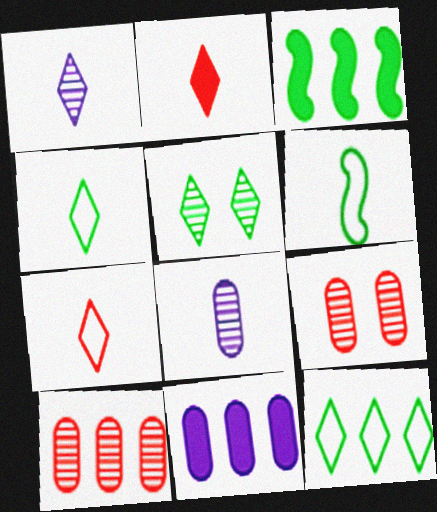[[1, 2, 4], 
[2, 6, 8]]